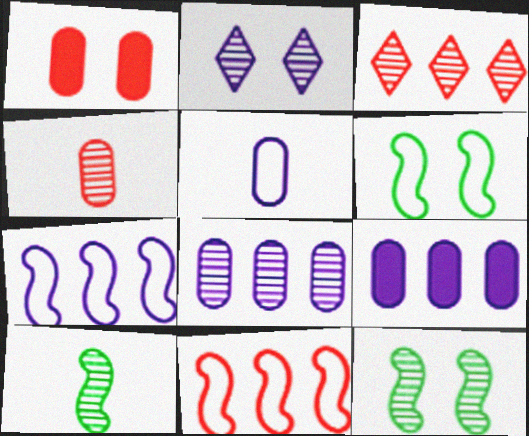[[1, 2, 6]]